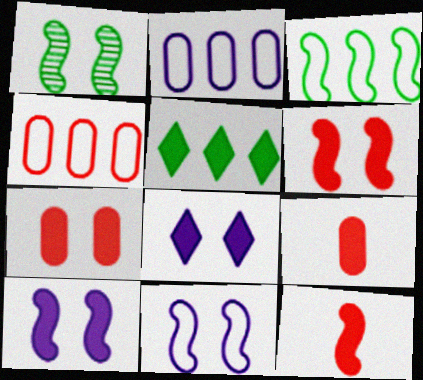[[1, 6, 11], 
[5, 9, 10]]